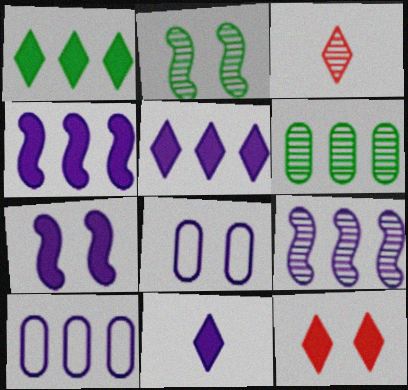[[1, 11, 12], 
[2, 8, 12], 
[5, 9, 10], 
[8, 9, 11]]